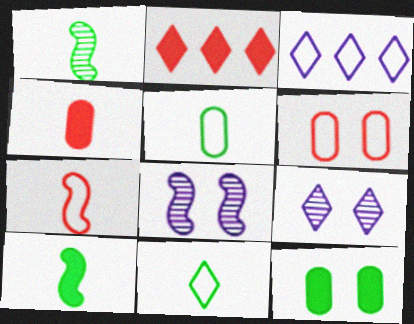[[2, 5, 8], 
[2, 9, 11]]